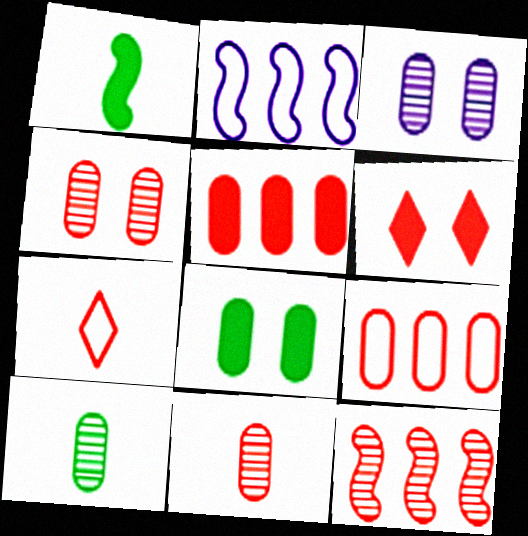[[2, 6, 10]]